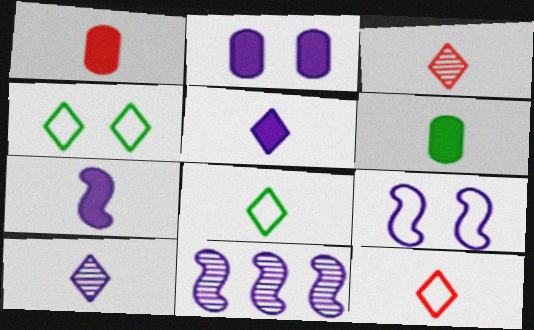[[1, 4, 11], 
[3, 5, 8], 
[7, 9, 11]]